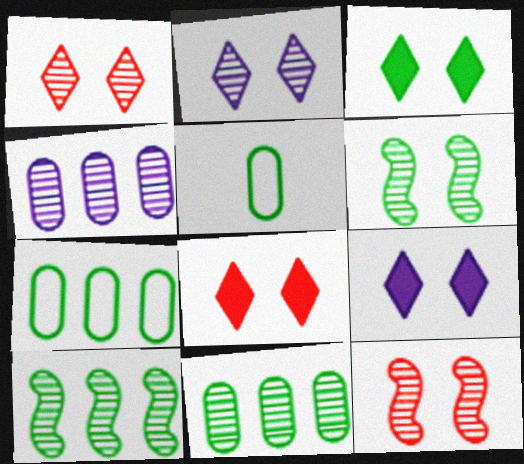[[3, 5, 10], 
[3, 8, 9]]